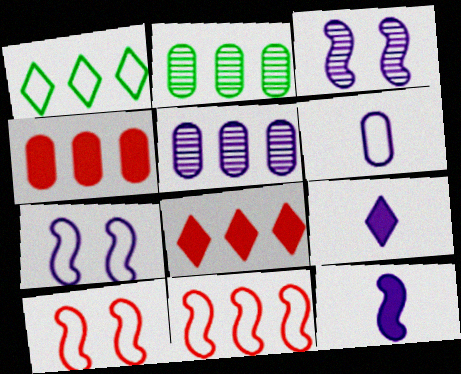[[1, 6, 10], 
[2, 9, 10], 
[5, 7, 9]]